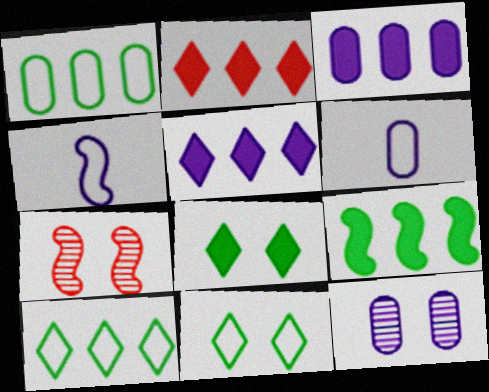[[2, 3, 9], 
[3, 6, 12], 
[4, 5, 12], 
[4, 7, 9]]